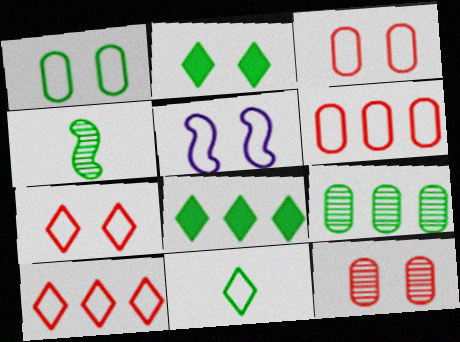[[1, 4, 8], 
[1, 5, 7], 
[2, 5, 12], 
[5, 6, 11]]